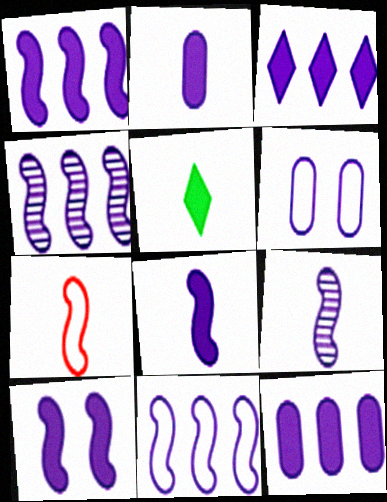[[1, 3, 12], 
[1, 4, 11], 
[1, 8, 10], 
[2, 3, 10], 
[3, 6, 9], 
[9, 10, 11]]